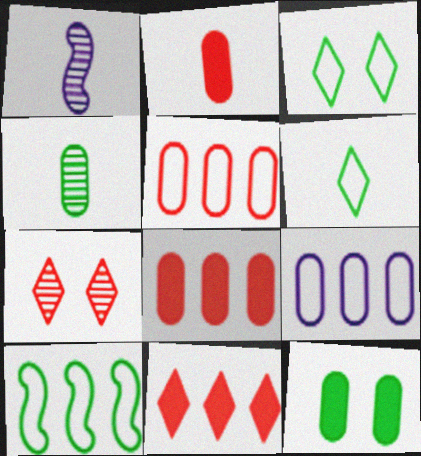[[1, 2, 6], 
[1, 3, 8]]